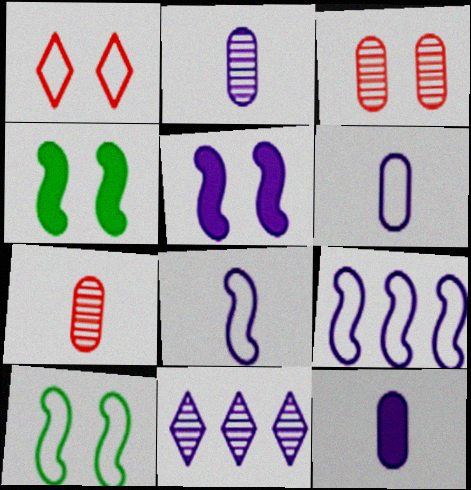[[2, 6, 12], 
[5, 6, 11]]